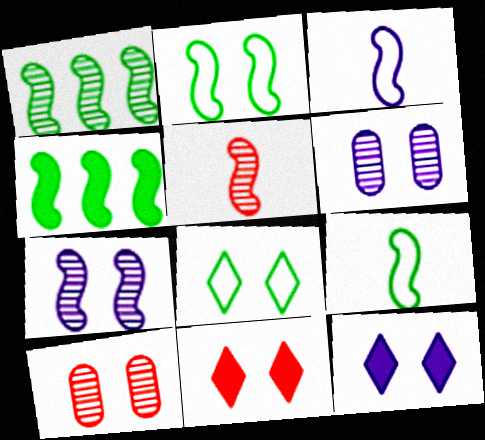[[1, 5, 7], 
[2, 6, 11], 
[2, 10, 12]]